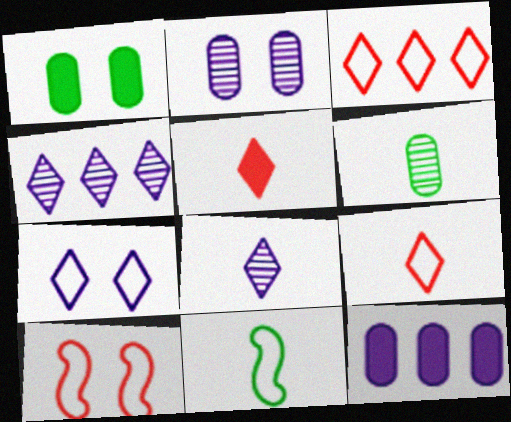[]